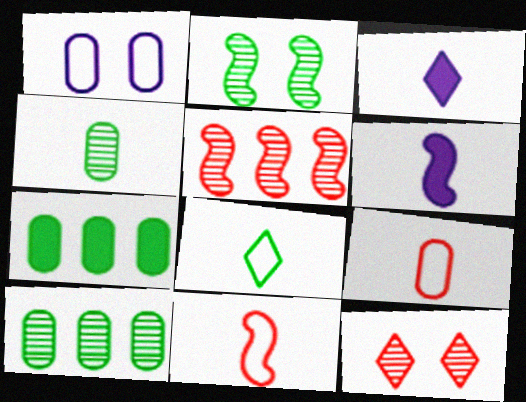[[2, 7, 8], 
[3, 4, 11]]